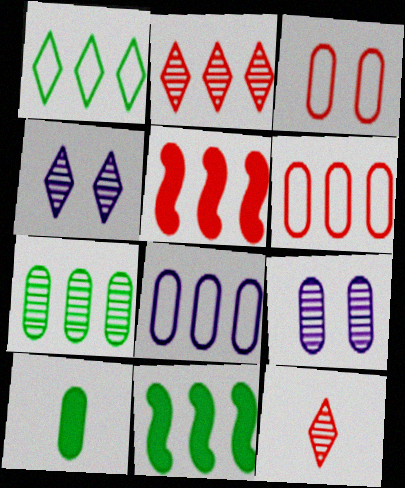[[1, 7, 11], 
[2, 5, 6], 
[2, 8, 11], 
[3, 5, 12], 
[6, 9, 10]]